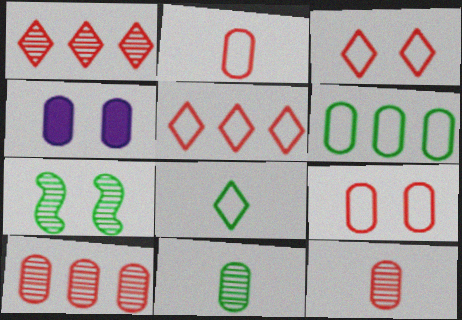[[3, 4, 7], 
[4, 6, 12]]